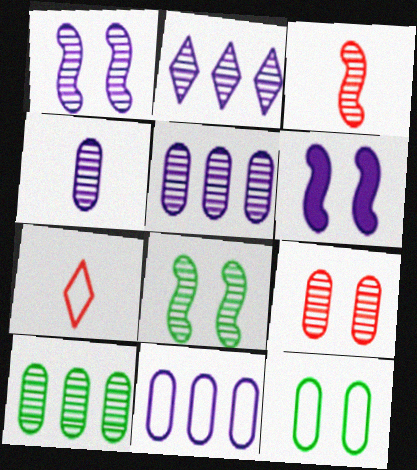[[1, 2, 4], 
[4, 9, 10], 
[6, 7, 10]]